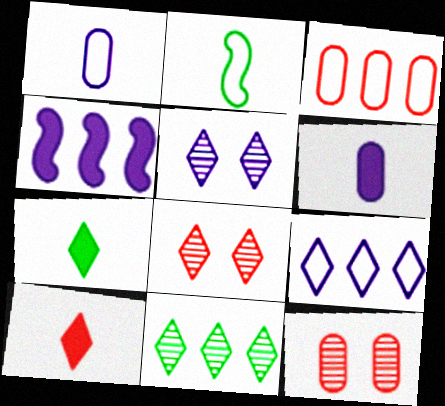[[1, 4, 5], 
[3, 4, 11], 
[7, 8, 9]]